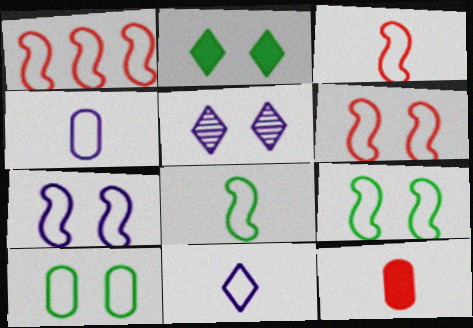[[1, 3, 6], 
[1, 7, 8], 
[1, 10, 11], 
[6, 7, 9]]